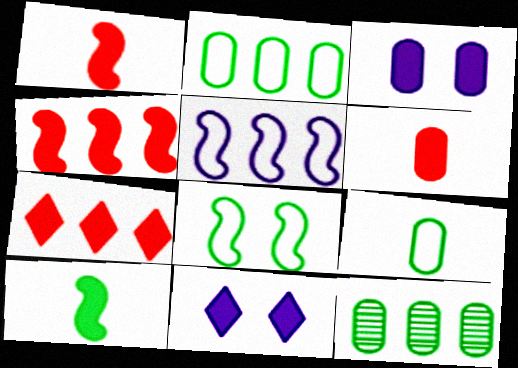[[3, 7, 10], 
[5, 7, 12]]